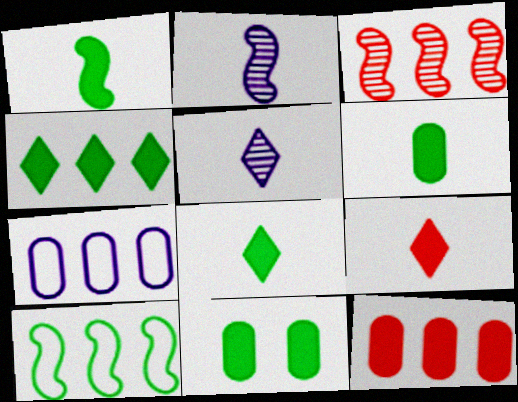[[1, 4, 11], 
[1, 6, 8], 
[3, 4, 7]]